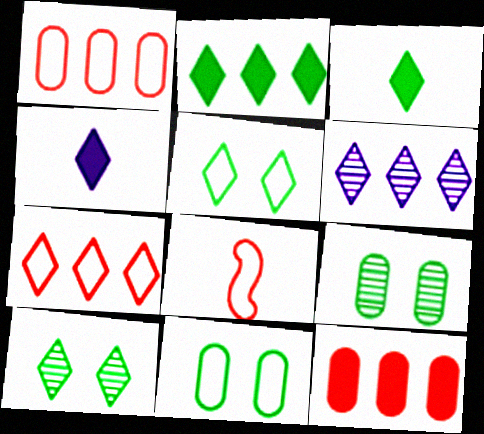[[2, 6, 7], 
[4, 7, 10]]